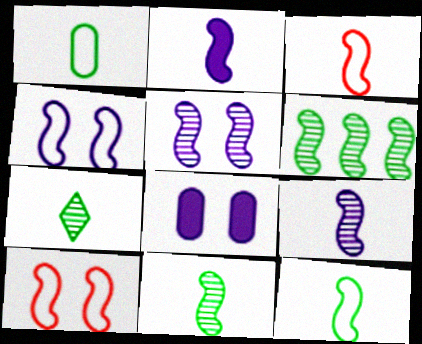[[2, 3, 11], 
[2, 6, 10]]